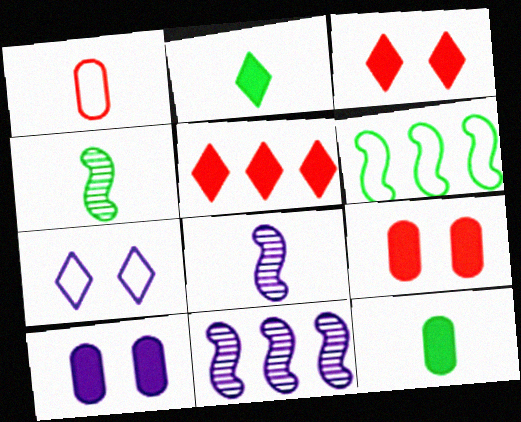[[1, 2, 8], 
[1, 6, 7]]